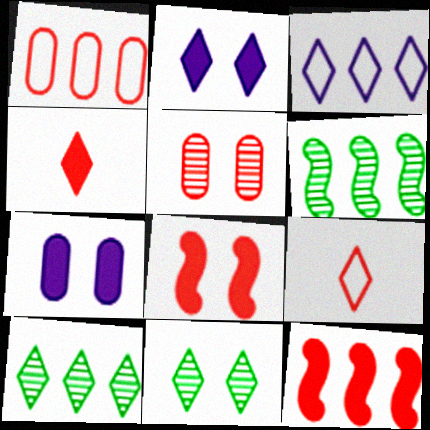[[2, 9, 10], 
[3, 4, 11], 
[5, 9, 12], 
[6, 7, 9]]